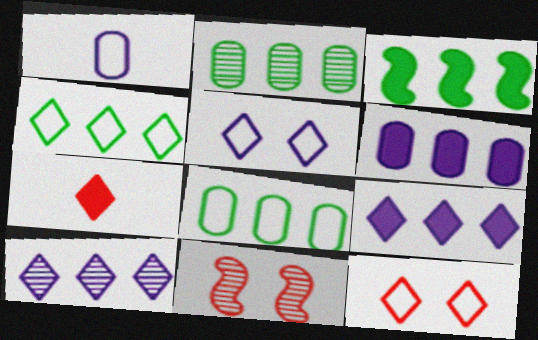[[2, 3, 4]]